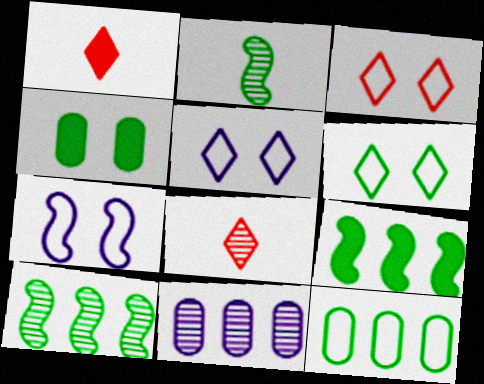[[3, 5, 6]]